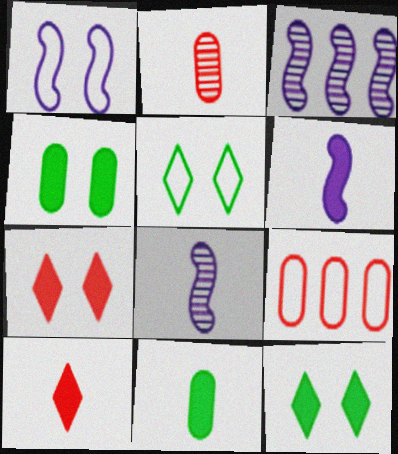[[1, 3, 6], 
[6, 10, 11], 
[8, 9, 12]]